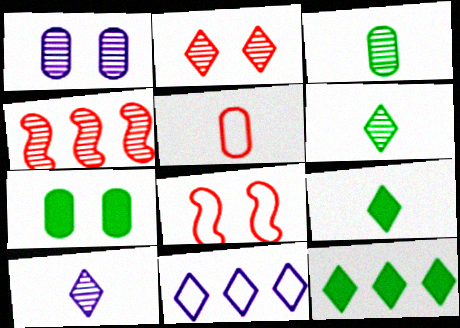[[1, 4, 6], 
[2, 9, 11]]